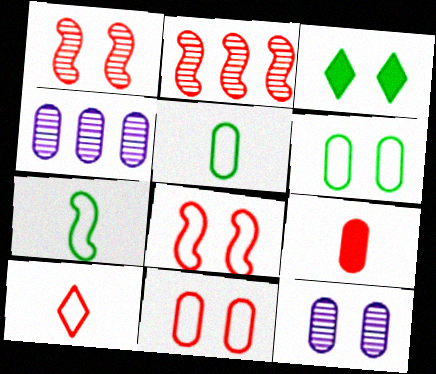[[3, 8, 12], 
[4, 6, 9]]